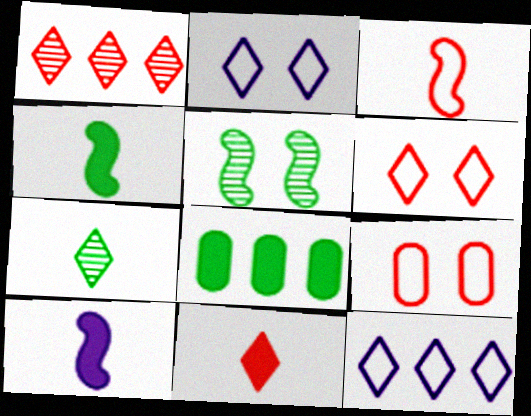[[1, 6, 11]]